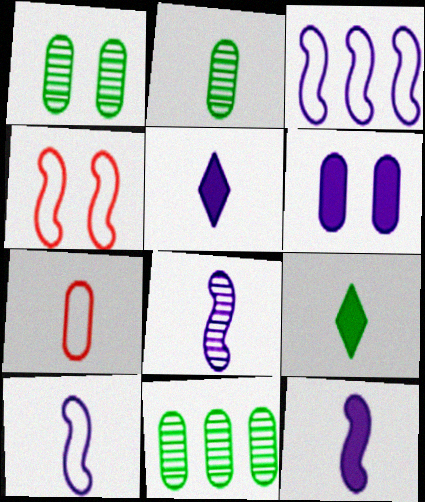[[1, 2, 11], 
[4, 5, 11], 
[6, 7, 11], 
[7, 8, 9], 
[8, 10, 12]]